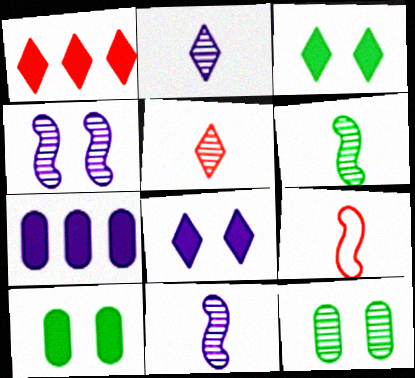[]